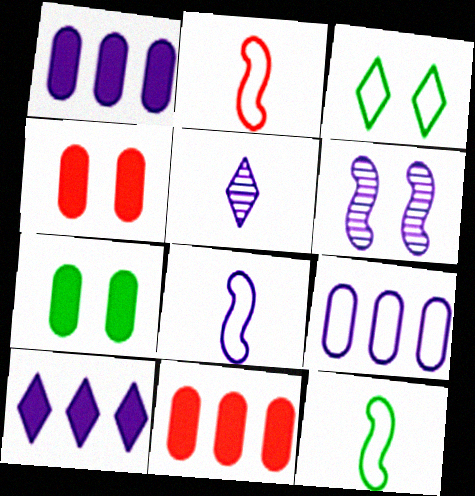[[2, 3, 9], 
[2, 8, 12], 
[3, 4, 6]]